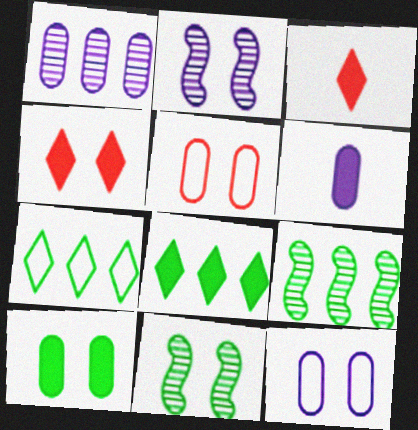[[1, 6, 12], 
[3, 9, 12], 
[4, 11, 12]]